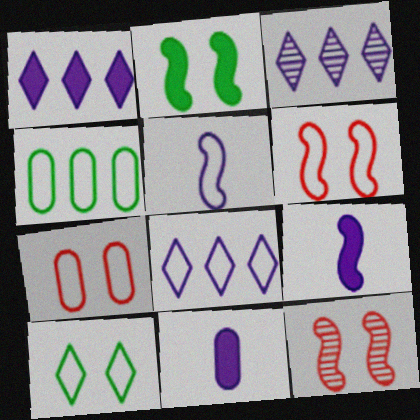[[1, 3, 8]]